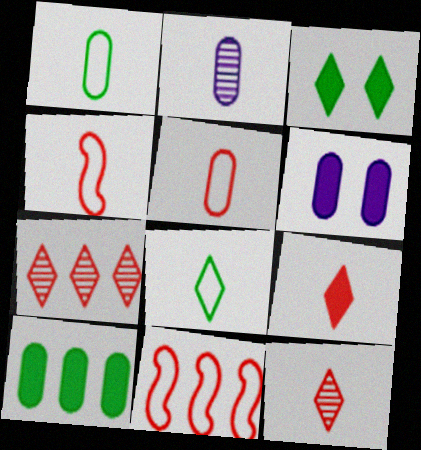[[2, 3, 11]]